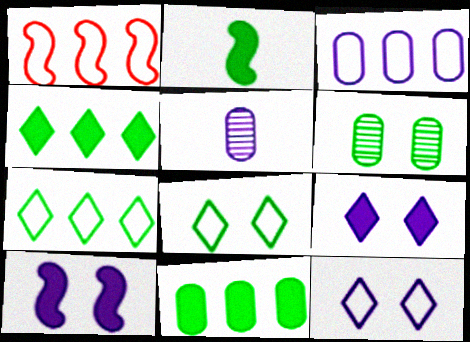[[1, 3, 7], 
[2, 6, 7]]